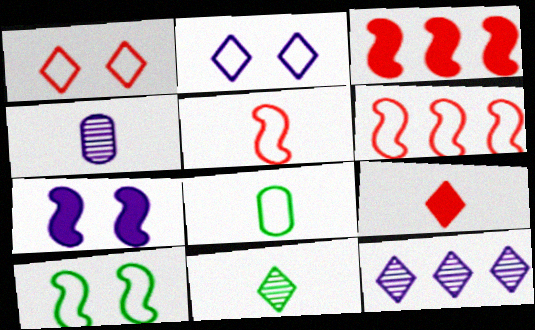[[2, 6, 8]]